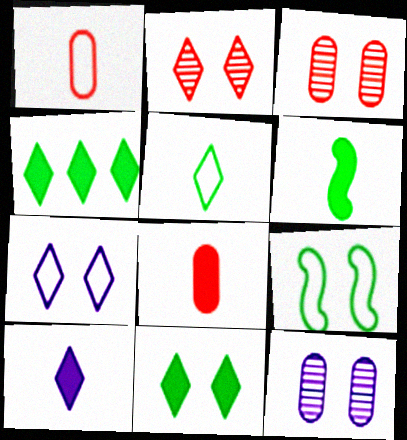[[2, 7, 11], 
[6, 8, 10]]